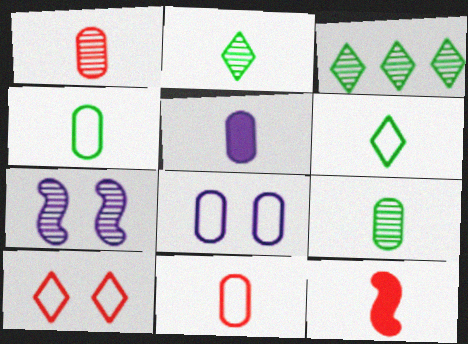[[1, 3, 7], 
[1, 4, 5], 
[3, 8, 12], 
[5, 9, 11]]